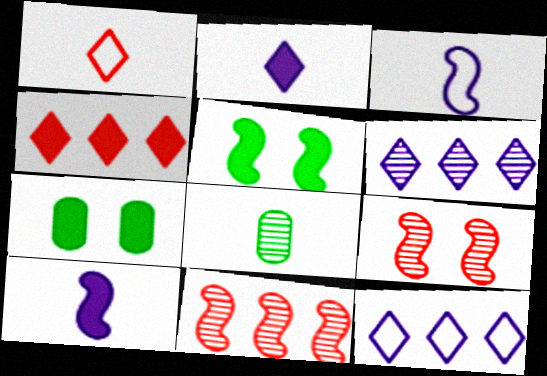[[1, 8, 10], 
[3, 5, 11], 
[4, 7, 10], 
[6, 8, 9]]